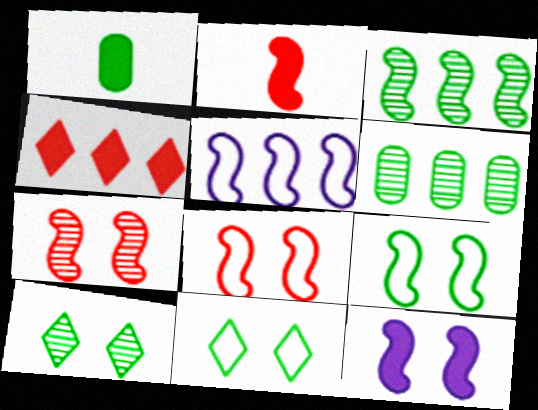[[1, 3, 11], 
[1, 4, 12], 
[4, 5, 6], 
[7, 9, 12]]